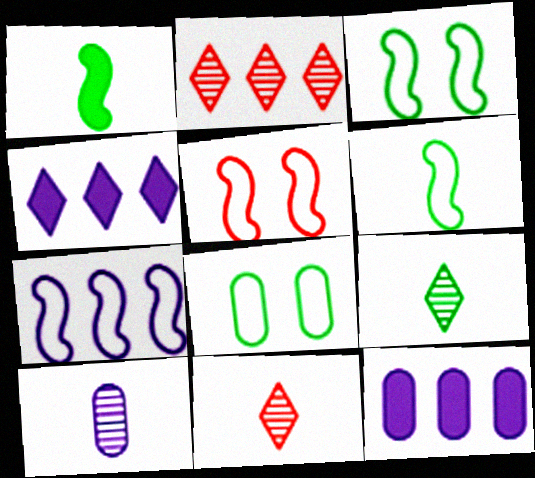[[3, 11, 12], 
[5, 6, 7], 
[5, 9, 12]]